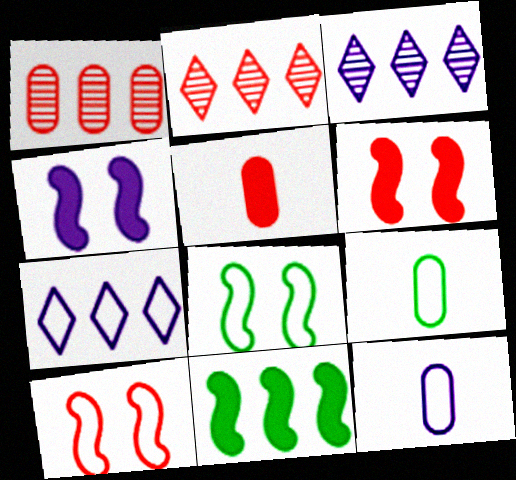[[1, 7, 11], 
[2, 4, 9], 
[2, 5, 10], 
[3, 4, 12], 
[3, 5, 8], 
[3, 6, 9], 
[7, 9, 10]]